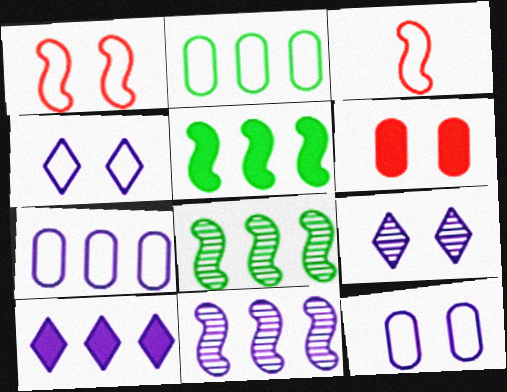[[2, 3, 4], 
[7, 10, 11]]